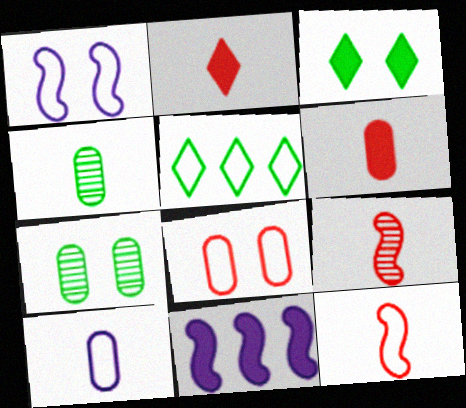[[3, 6, 11], 
[4, 6, 10]]